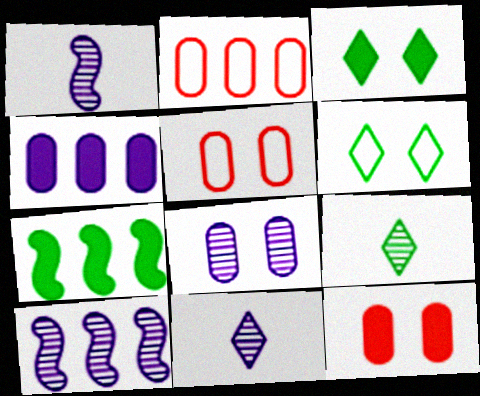[[1, 2, 3], 
[5, 7, 11], 
[8, 10, 11]]